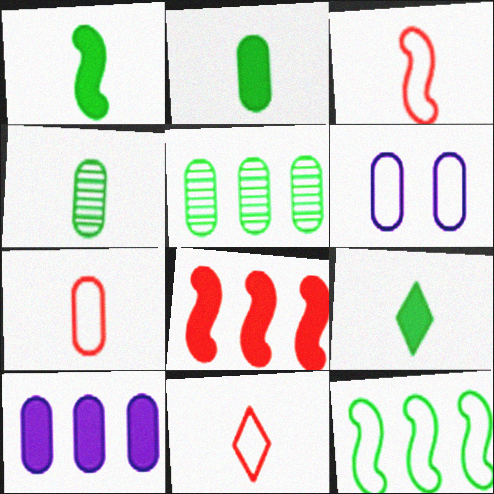[[1, 2, 9], 
[3, 7, 11], 
[6, 11, 12]]